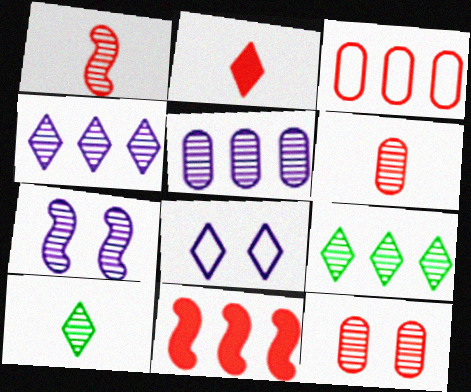[[2, 8, 9], 
[6, 7, 9]]